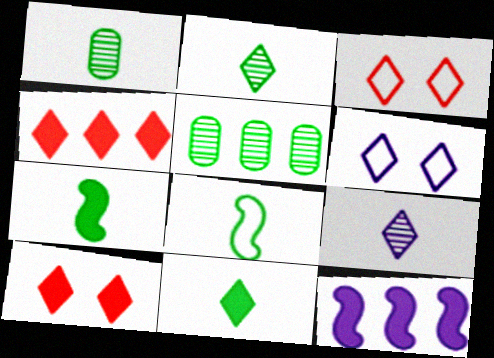[[1, 3, 12], 
[1, 8, 11], 
[2, 4, 6]]